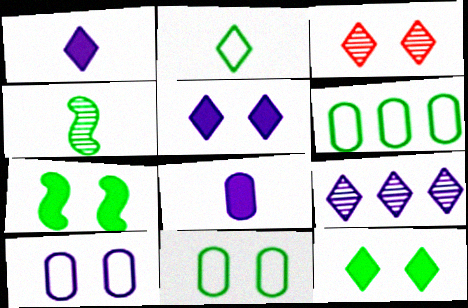[[3, 7, 10], 
[4, 6, 12]]